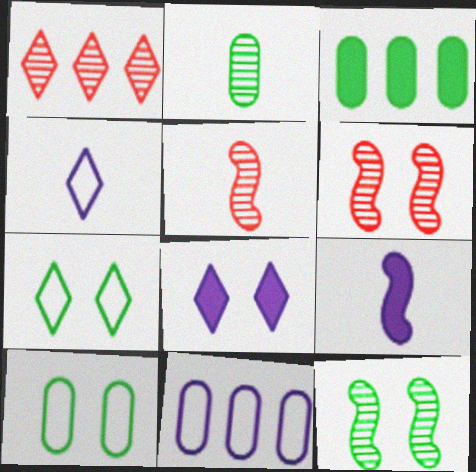[[1, 9, 10], 
[2, 3, 10], 
[3, 4, 6], 
[6, 8, 10]]